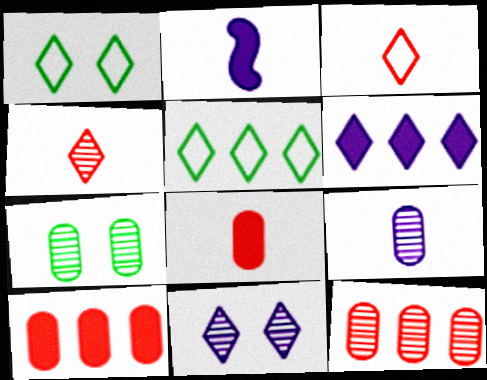[[1, 2, 12], 
[1, 4, 6], 
[7, 9, 12]]